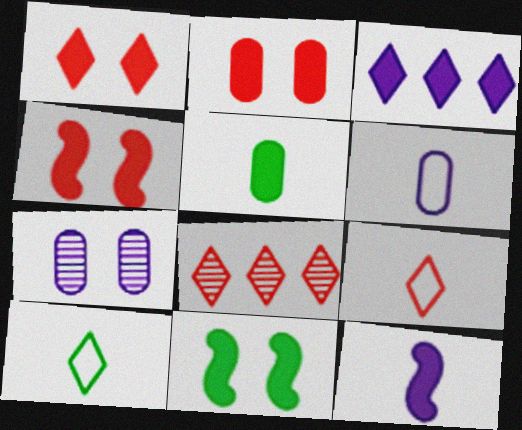[[1, 2, 4], 
[1, 8, 9], 
[3, 4, 5], 
[6, 8, 11]]